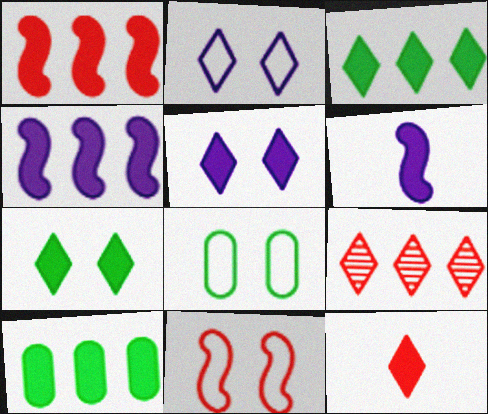[[2, 8, 11], 
[3, 5, 12], 
[6, 8, 9]]